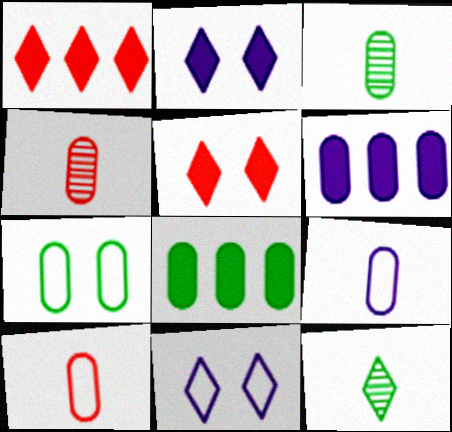[[1, 11, 12], 
[3, 7, 8], 
[4, 6, 7]]